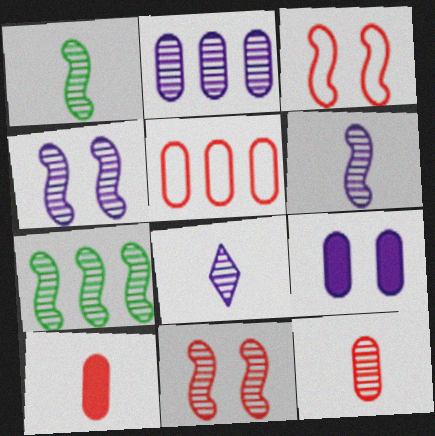[[1, 8, 12], 
[2, 4, 8], 
[6, 7, 11]]